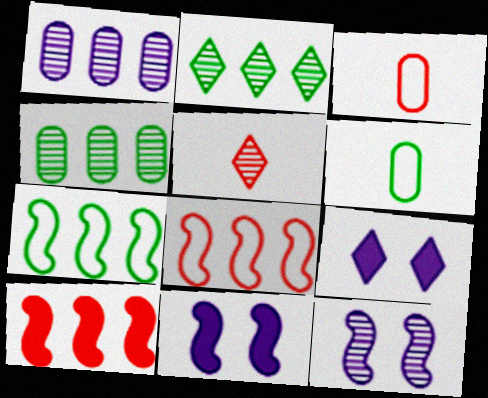[[2, 3, 11], 
[4, 5, 12]]